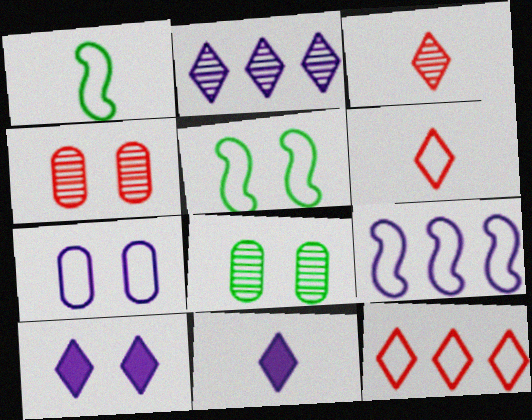[[1, 7, 12], 
[4, 5, 10]]